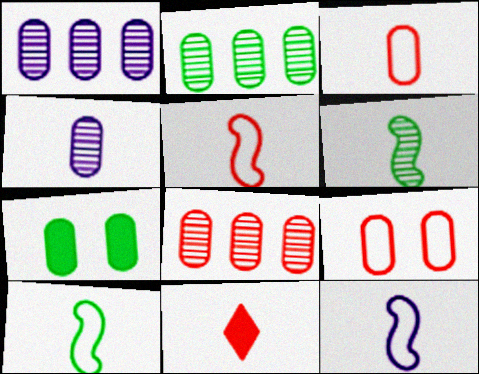[[1, 2, 8], 
[1, 3, 7], 
[4, 10, 11], 
[5, 10, 12]]